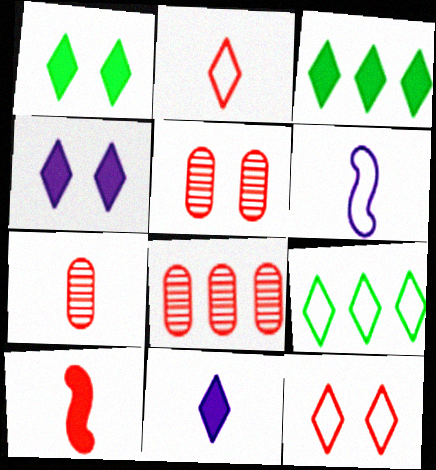[[1, 6, 8], 
[2, 7, 10], 
[3, 5, 6], 
[5, 7, 8], 
[8, 10, 12]]